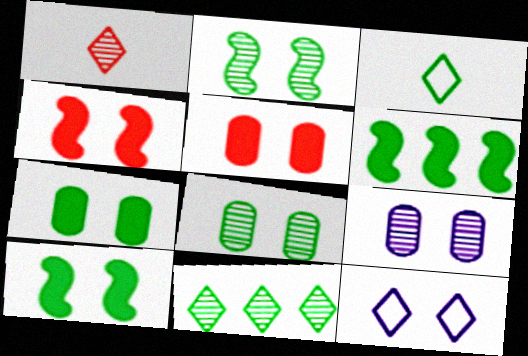[[2, 5, 12], 
[3, 6, 8], 
[4, 8, 12]]